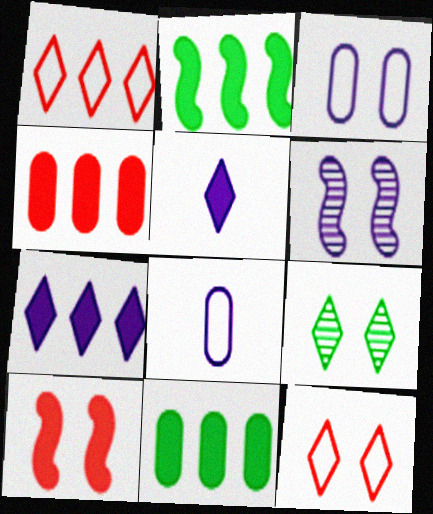[[1, 5, 9], 
[2, 4, 7], 
[3, 9, 10], 
[5, 10, 11], 
[6, 7, 8]]